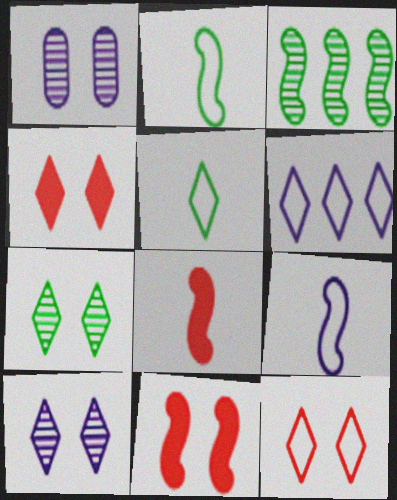[[3, 9, 11], 
[5, 6, 12]]